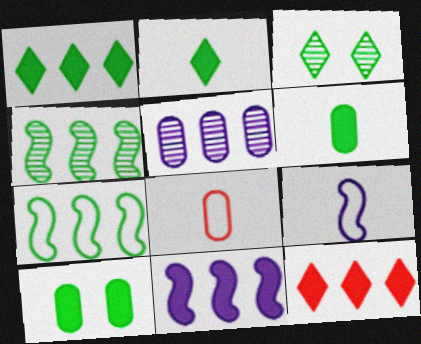[[3, 6, 7], 
[3, 8, 11], 
[5, 7, 12], 
[5, 8, 10]]